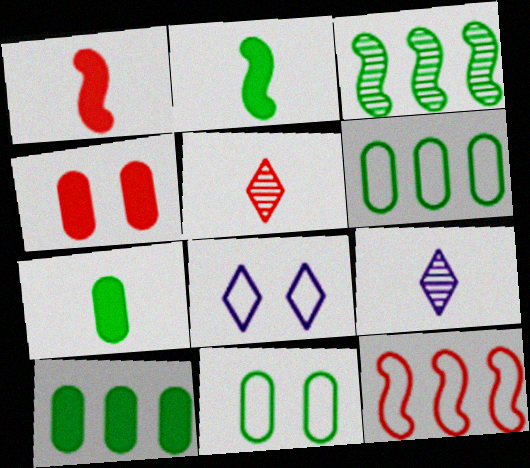[[4, 5, 12]]